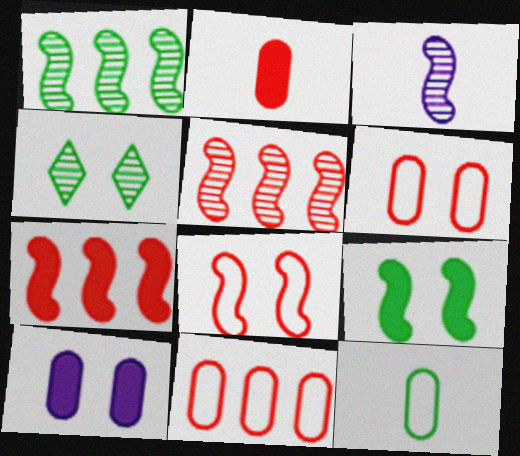[[4, 8, 10]]